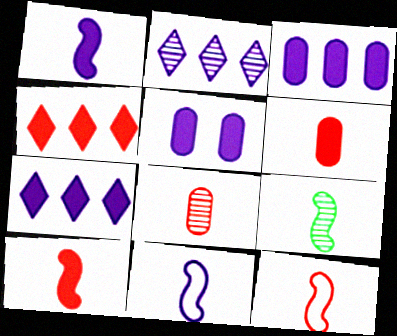[[1, 5, 7], 
[1, 9, 12], 
[2, 5, 11], 
[9, 10, 11]]